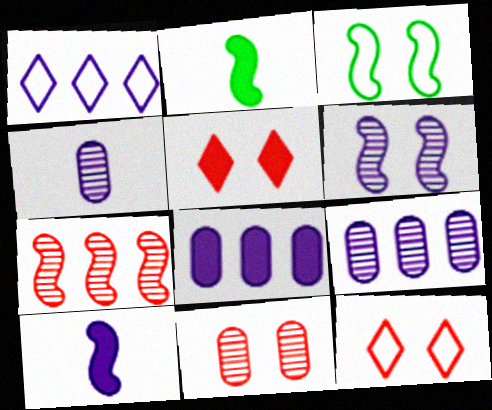[[1, 2, 11], 
[2, 5, 8], 
[2, 9, 12], 
[3, 7, 10]]